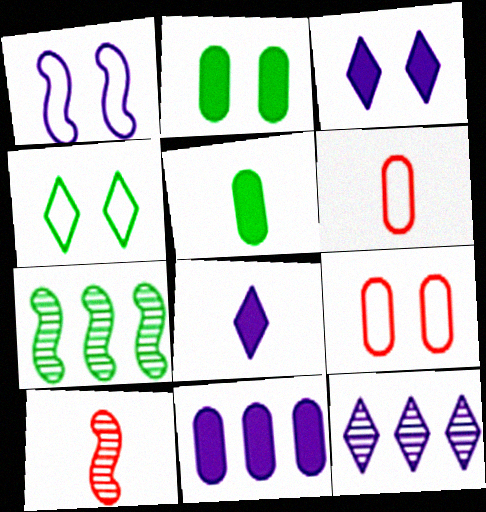[[1, 4, 9], 
[3, 6, 7], 
[4, 5, 7], 
[4, 10, 11], 
[7, 8, 9]]